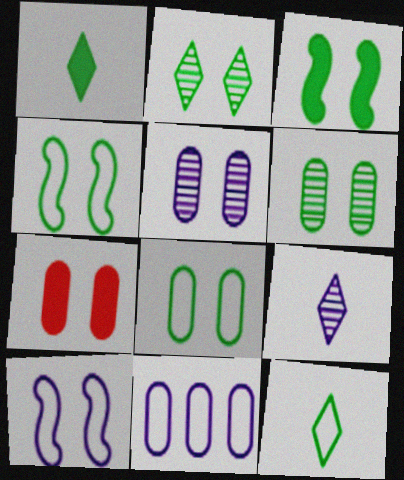[[2, 3, 8], 
[2, 7, 10], 
[5, 7, 8]]